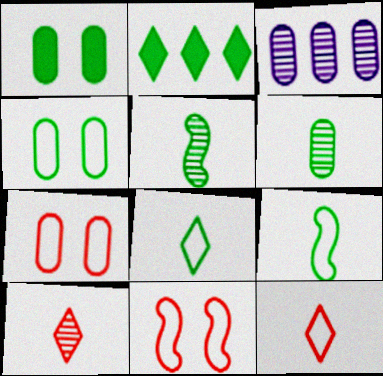[[2, 4, 5]]